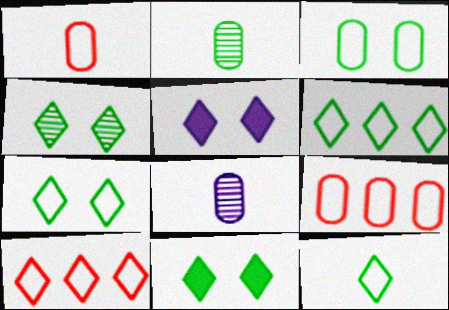[[4, 7, 11], 
[6, 7, 12]]